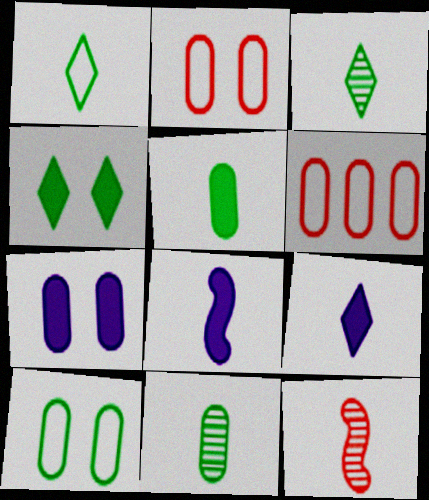[[6, 7, 11]]